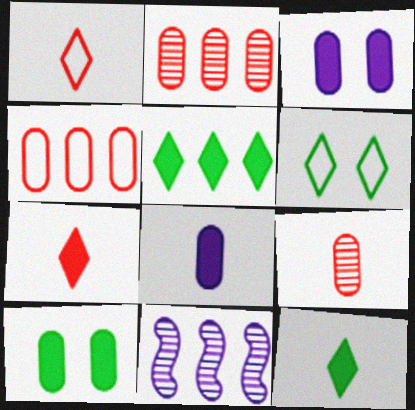[[1, 10, 11], 
[4, 5, 11]]